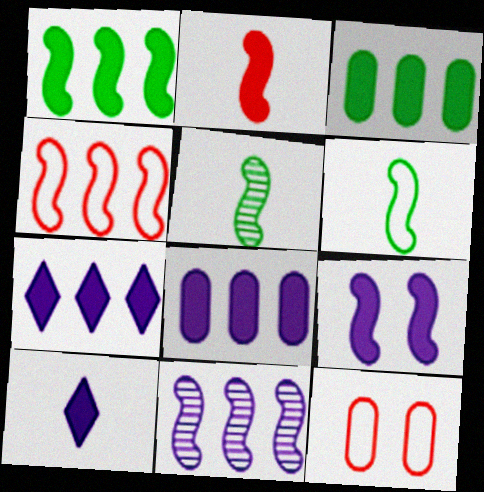[[1, 2, 9], 
[1, 4, 11], 
[4, 5, 9], 
[5, 7, 12], 
[8, 9, 10]]